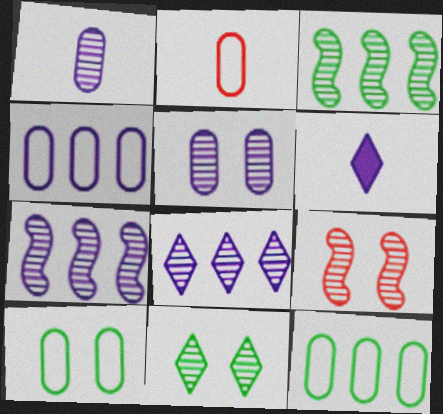[[2, 4, 10], 
[5, 9, 11], 
[6, 9, 12]]